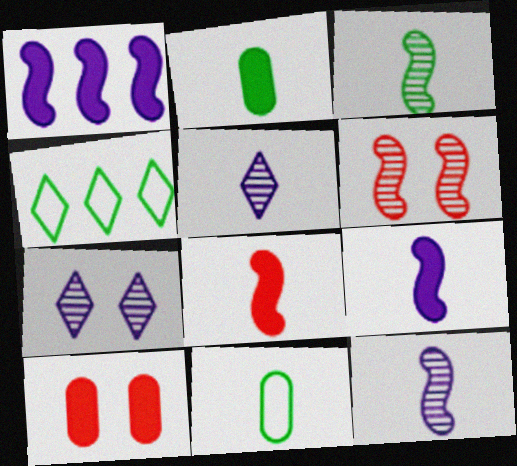[[4, 10, 12], 
[5, 8, 11]]